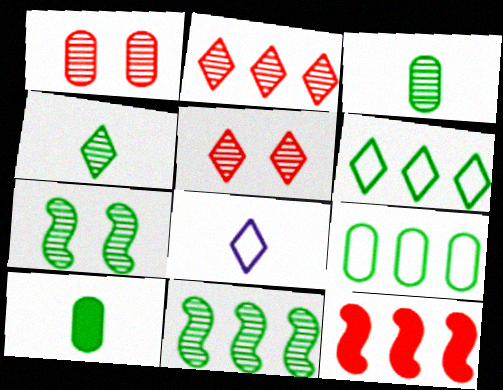[[6, 7, 10]]